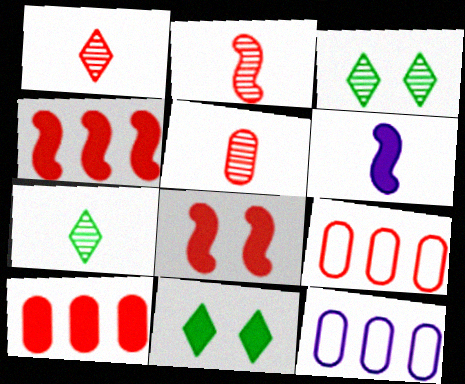[[1, 2, 5], 
[1, 8, 9], 
[2, 11, 12], 
[3, 6, 9], 
[6, 10, 11], 
[7, 8, 12]]